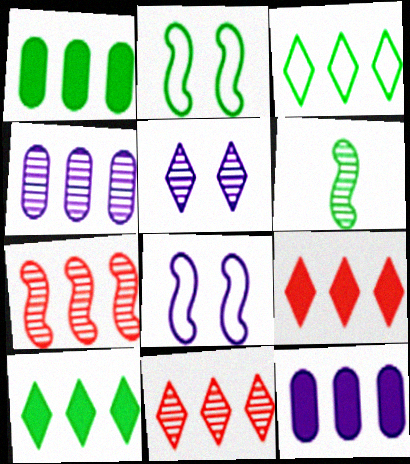[[3, 7, 12]]